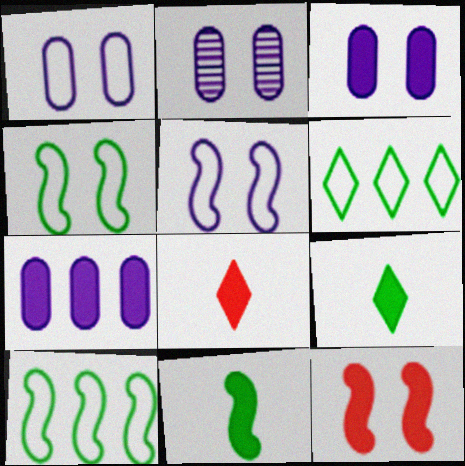[[1, 2, 3], 
[2, 8, 10], 
[7, 9, 12]]